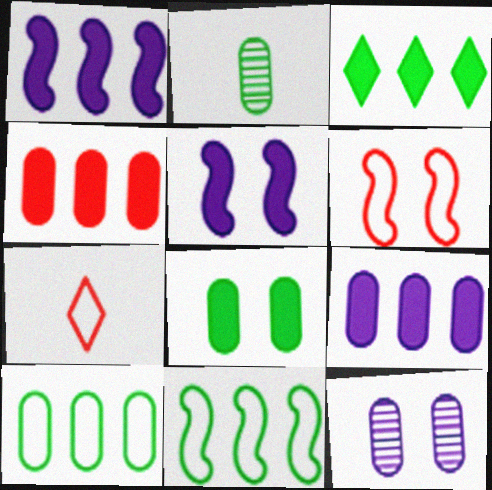[[1, 3, 4], 
[2, 8, 10]]